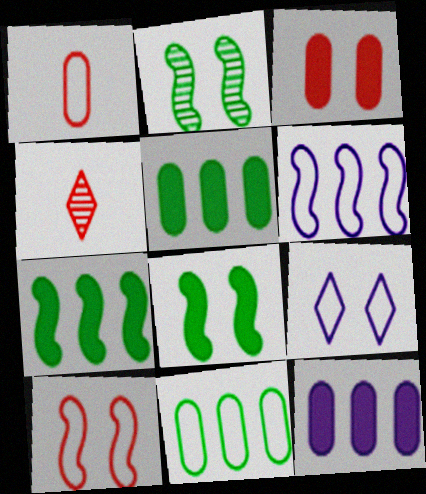[[2, 3, 9]]